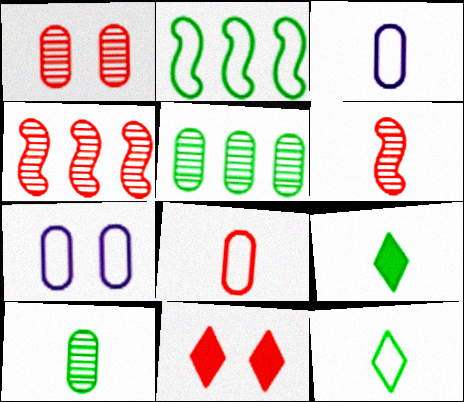[[3, 6, 9], 
[4, 7, 9], 
[4, 8, 11]]